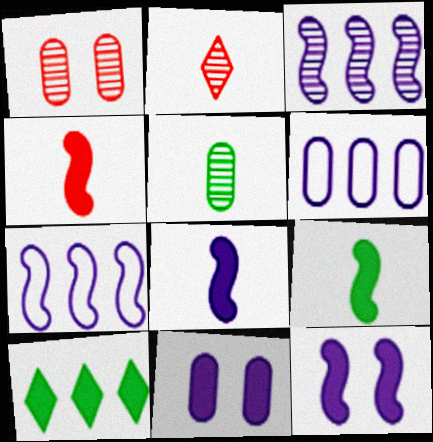[[4, 8, 9], 
[4, 10, 11]]